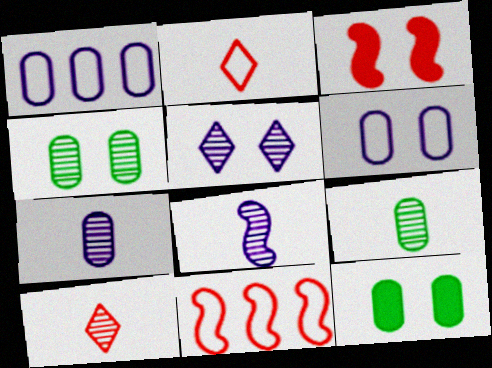[[8, 9, 10]]